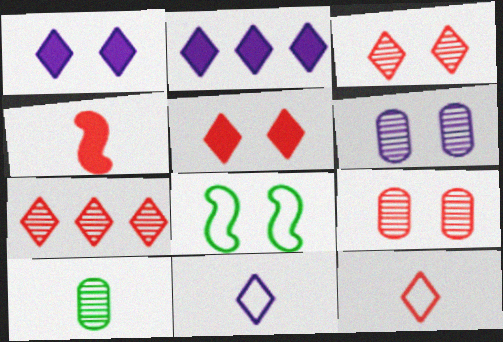[[1, 8, 9], 
[4, 10, 11], 
[5, 6, 8], 
[5, 7, 12]]